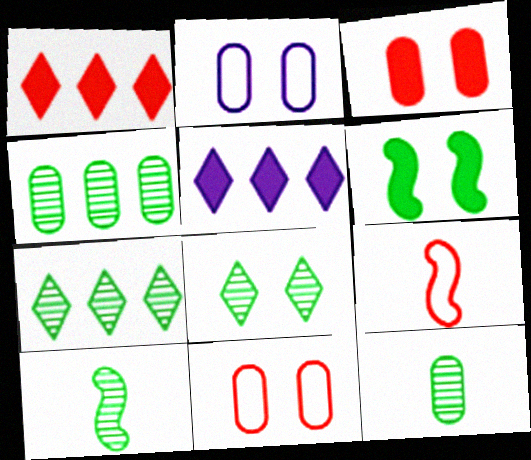[[1, 2, 10], 
[4, 8, 10], 
[5, 10, 11]]